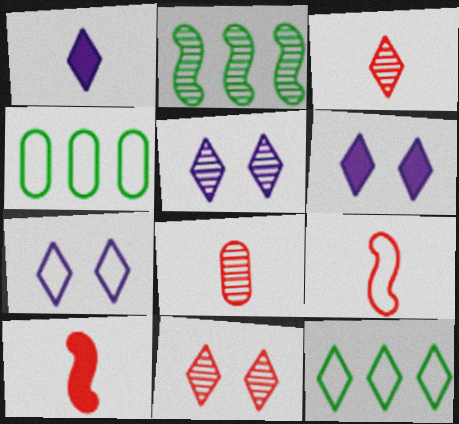[[1, 11, 12], 
[2, 5, 8], 
[3, 6, 12], 
[4, 5, 10], 
[4, 7, 9], 
[5, 6, 7]]